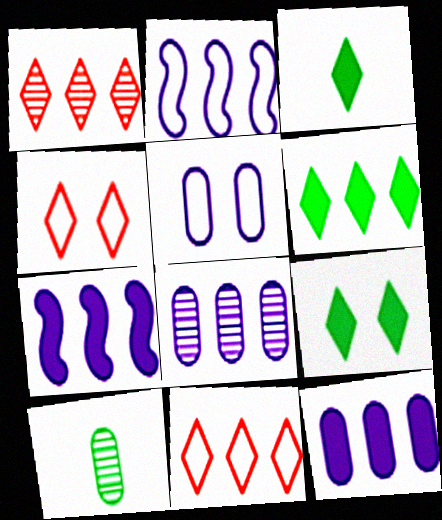[[3, 6, 9], 
[4, 7, 10]]